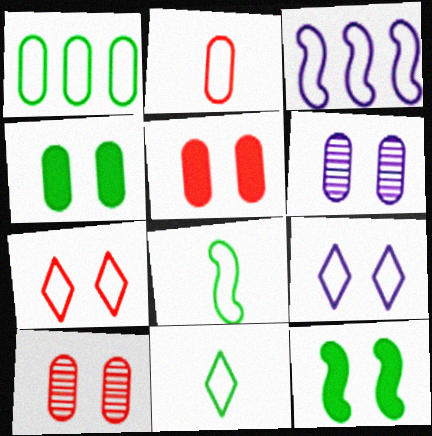[[6, 7, 12], 
[9, 10, 12]]